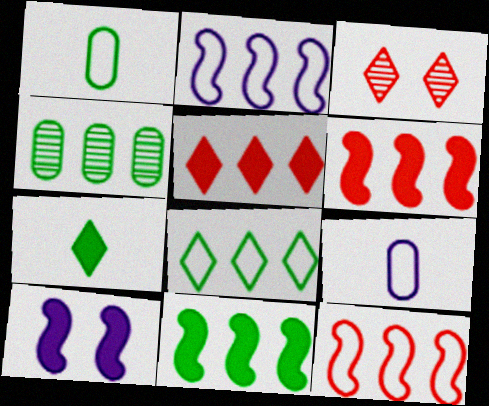[[2, 4, 5], 
[3, 9, 11], 
[4, 8, 11]]